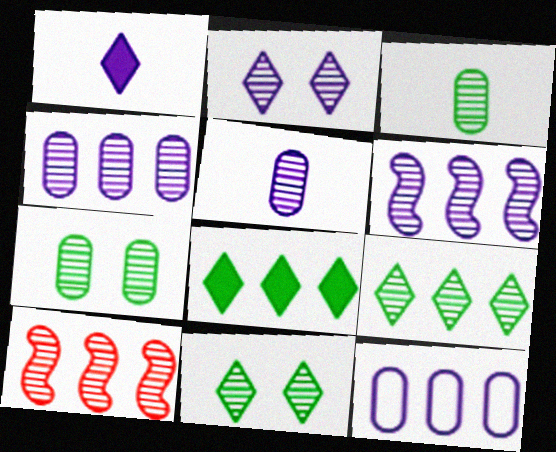[[2, 3, 10], 
[2, 5, 6], 
[4, 9, 10], 
[5, 10, 11], 
[8, 10, 12]]